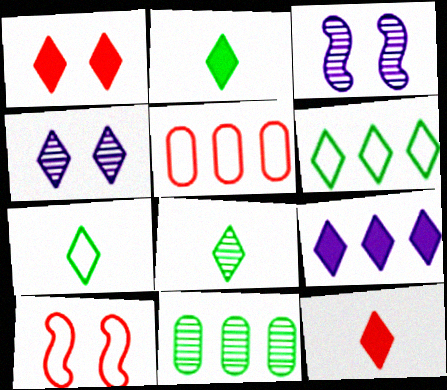[[1, 2, 9], 
[2, 3, 5], 
[2, 7, 8], 
[4, 6, 12]]